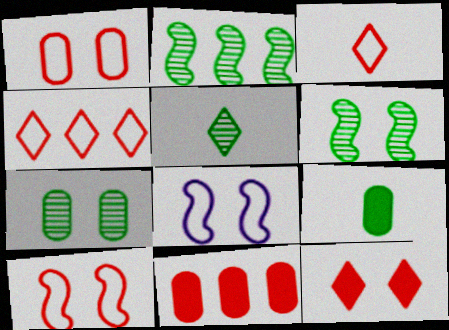[[2, 5, 7], 
[5, 8, 11], 
[7, 8, 12]]